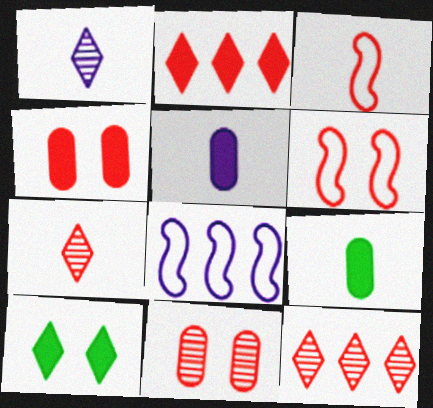[[1, 3, 9], 
[2, 3, 11], 
[3, 4, 12]]